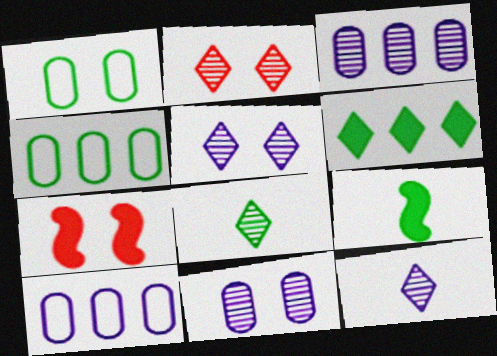[[1, 5, 7], 
[2, 9, 10], 
[4, 7, 12], 
[7, 8, 10]]